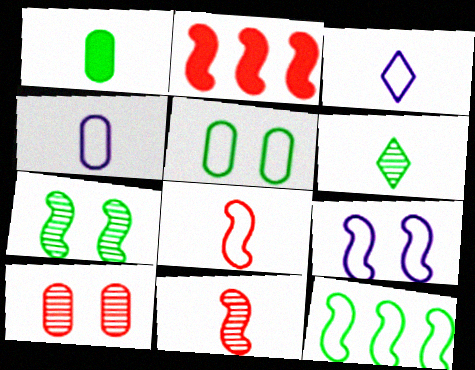[[1, 3, 11], 
[8, 9, 12]]